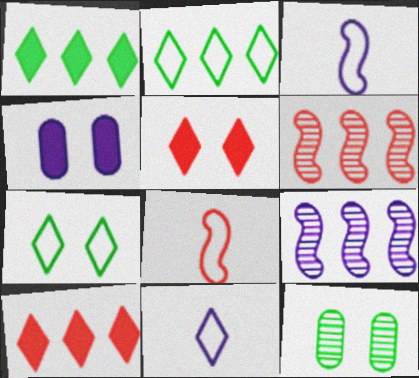[[3, 10, 12], 
[4, 9, 11]]